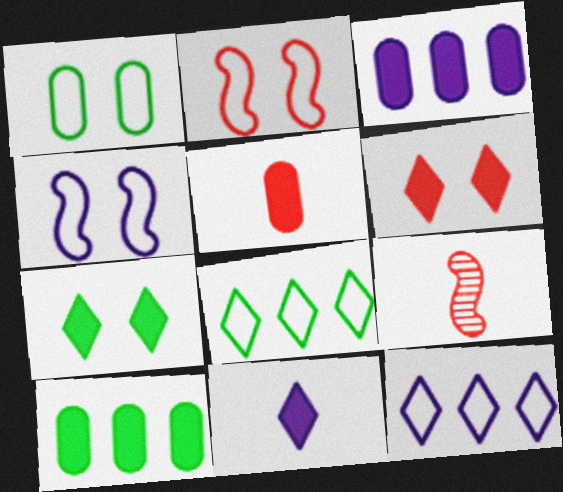[]